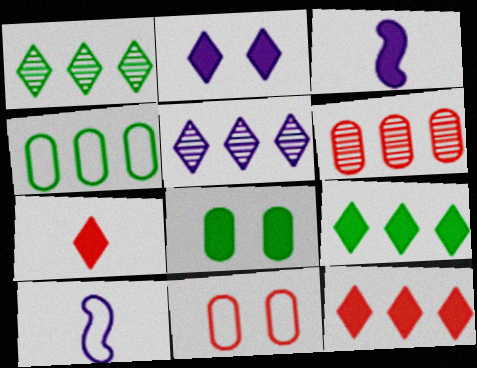[[1, 3, 11], 
[2, 7, 9], 
[3, 8, 12]]